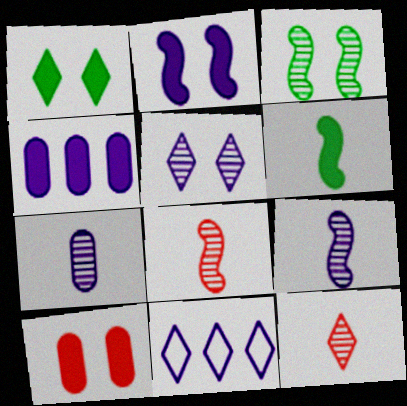[[1, 2, 10], 
[1, 11, 12], 
[2, 7, 11]]